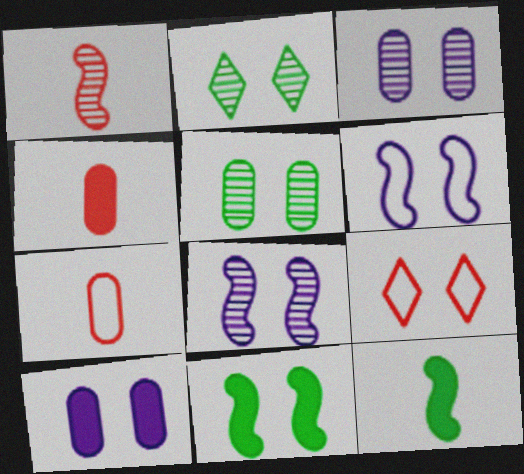[[3, 9, 11]]